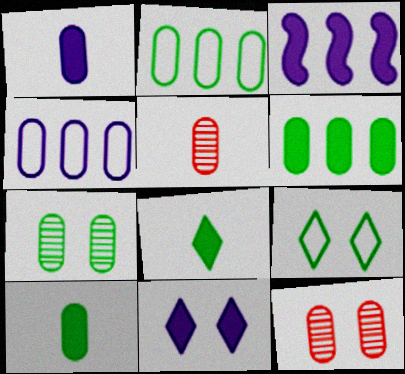[[1, 2, 12], 
[1, 3, 11], 
[2, 7, 10], 
[3, 5, 9], 
[4, 10, 12]]